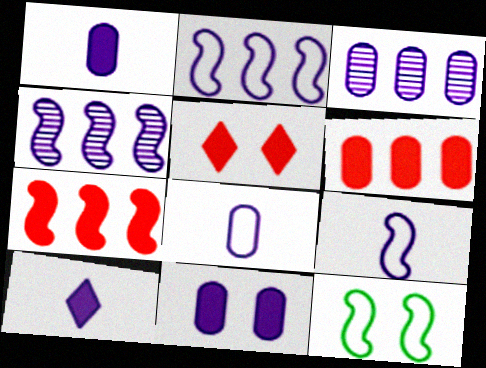[[3, 8, 11]]